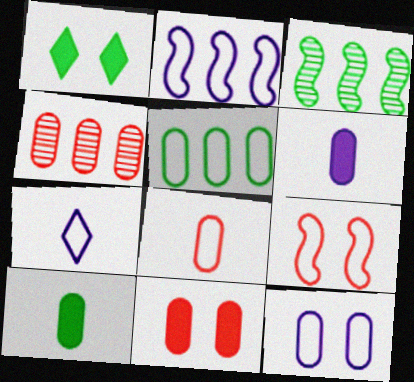[[2, 7, 12], 
[3, 7, 11], 
[4, 8, 11], 
[4, 10, 12], 
[5, 7, 9], 
[5, 8, 12]]